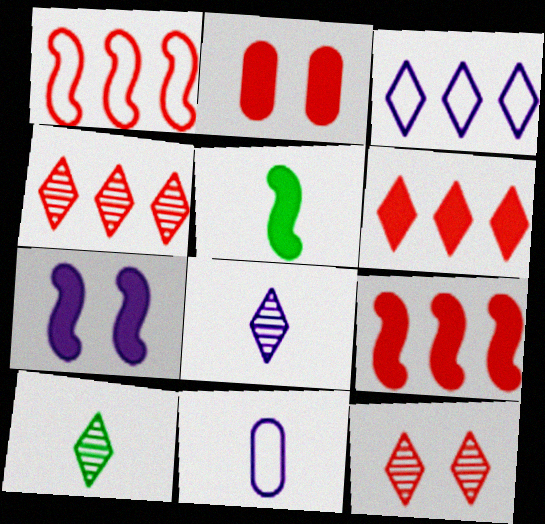[[5, 7, 9]]